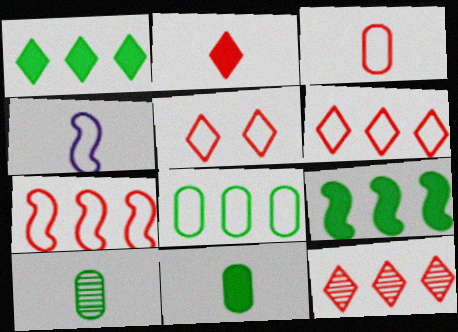[[2, 4, 10], 
[2, 5, 12], 
[3, 5, 7], 
[4, 5, 8]]